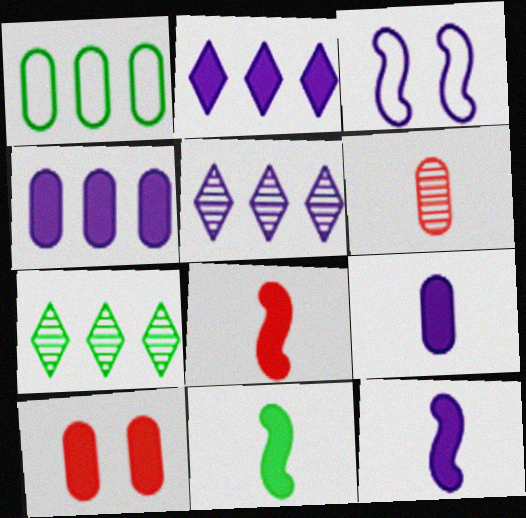[[2, 10, 11], 
[3, 5, 9], 
[8, 11, 12]]